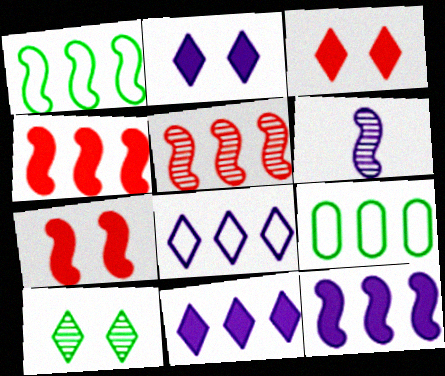[[1, 5, 12], 
[1, 6, 7], 
[3, 6, 9], 
[5, 9, 11]]